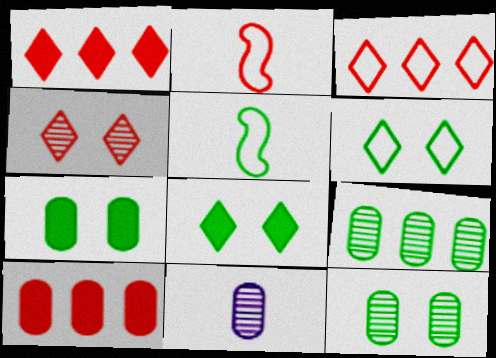[[2, 4, 10], 
[5, 8, 9]]